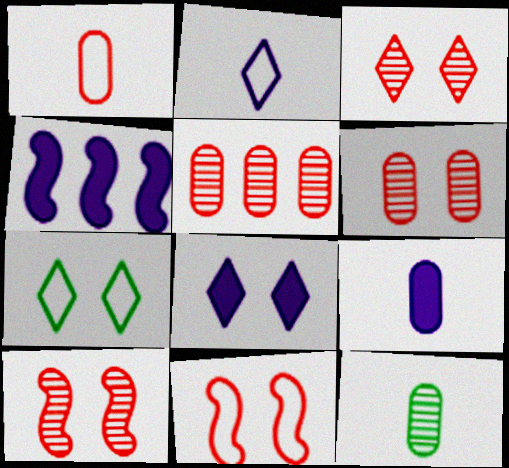[[1, 9, 12], 
[3, 6, 10], 
[3, 7, 8], 
[4, 8, 9]]